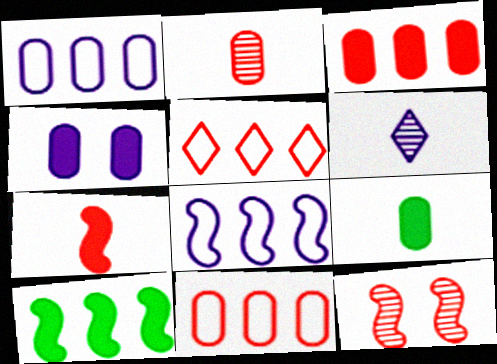[[3, 4, 9], 
[4, 6, 8]]